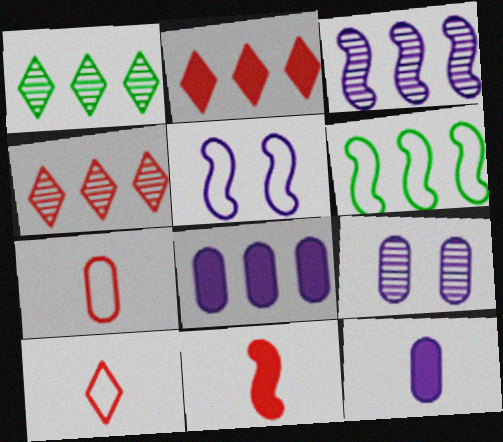[[4, 6, 8]]